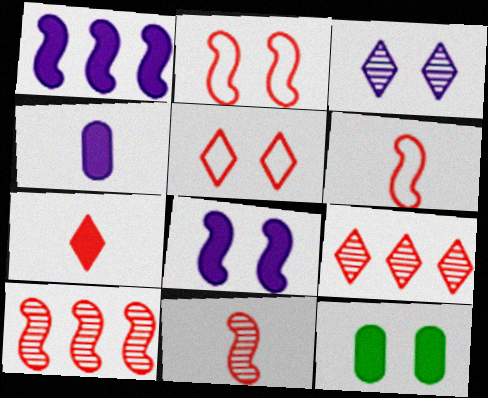[[1, 7, 12], 
[2, 3, 12], 
[5, 7, 9]]